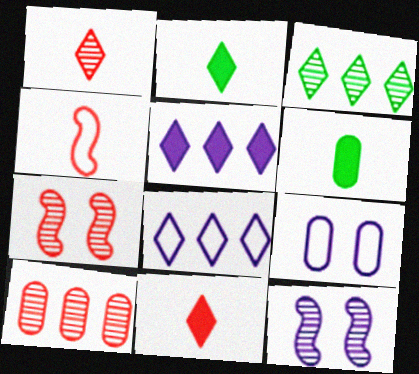[[1, 7, 10], 
[6, 7, 8], 
[6, 9, 10]]